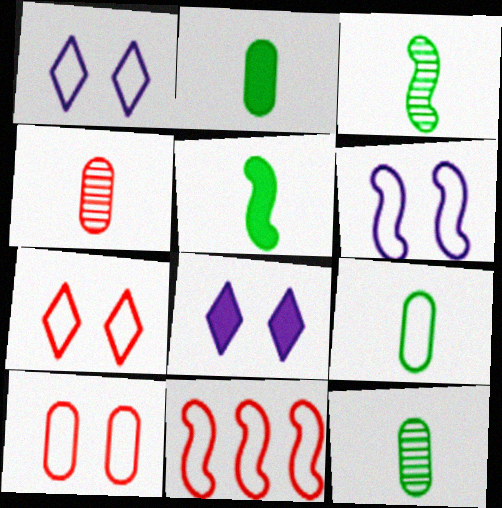[[1, 9, 11], 
[2, 9, 12], 
[8, 11, 12]]